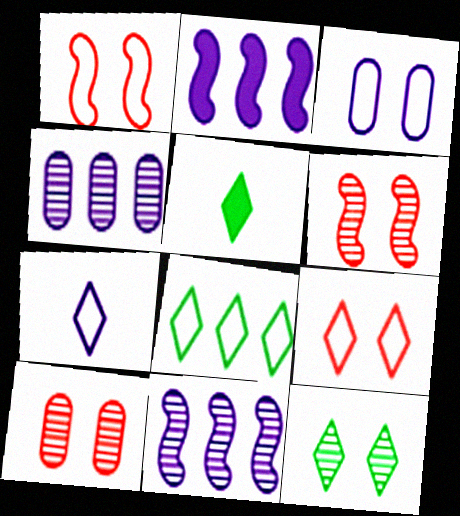[[1, 4, 5], 
[5, 8, 12], 
[7, 8, 9]]